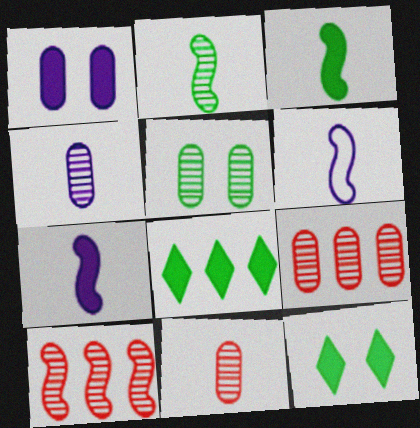[[4, 5, 9], 
[6, 9, 12]]